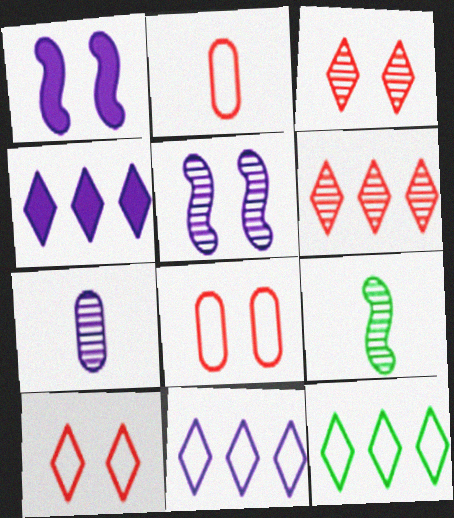[[1, 7, 11], 
[4, 6, 12], 
[4, 8, 9]]